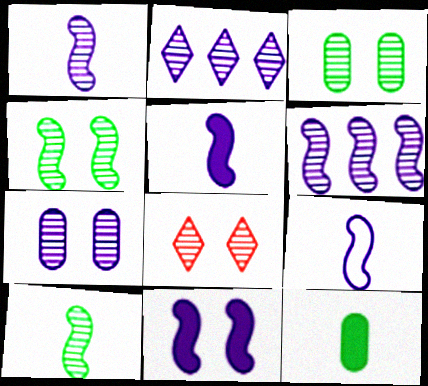[[1, 2, 7], 
[1, 5, 9], 
[4, 7, 8], 
[6, 9, 11]]